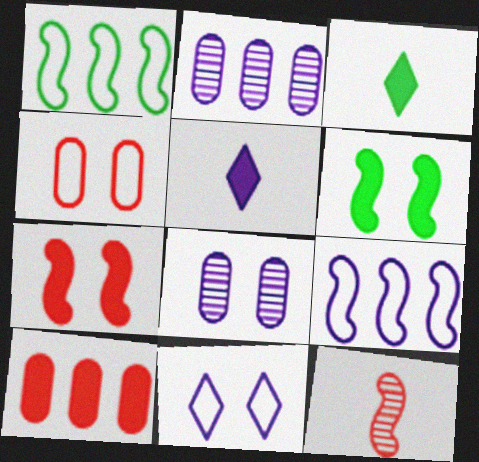[[5, 6, 10], 
[5, 8, 9], 
[6, 9, 12]]